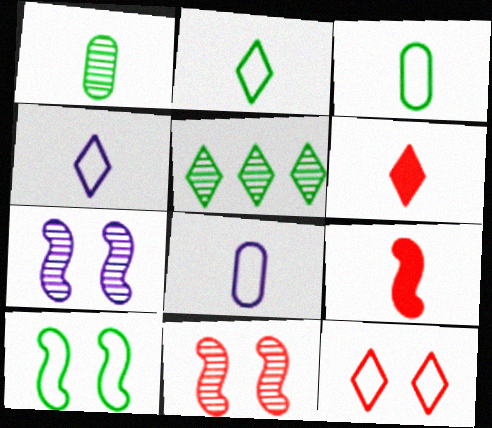[[1, 4, 9]]